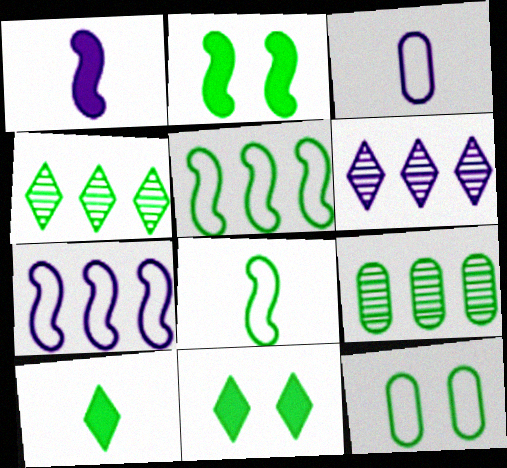[[8, 9, 11]]